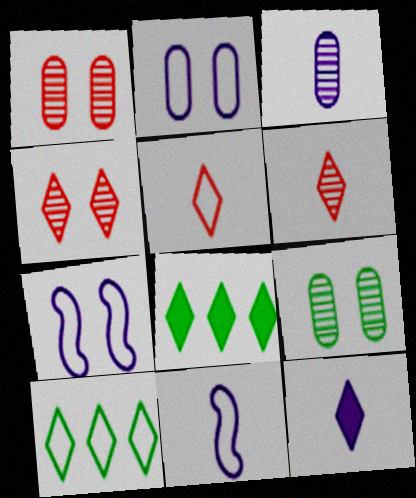[[1, 8, 11], 
[3, 11, 12], 
[4, 10, 12]]